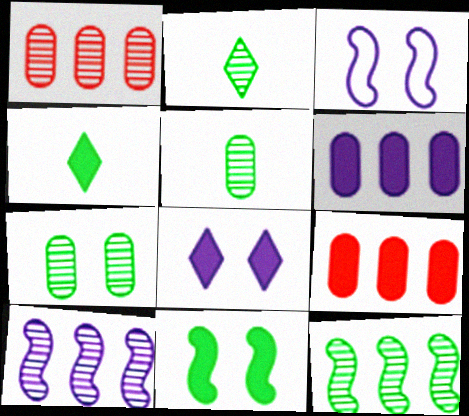[[1, 3, 4], 
[2, 3, 9], 
[2, 7, 12]]